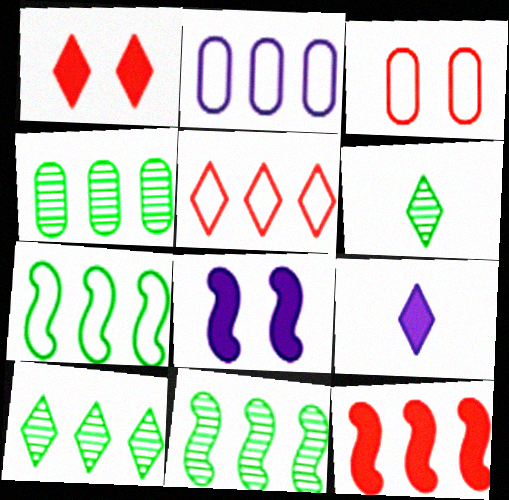[[2, 5, 7], 
[2, 10, 12], 
[3, 9, 11], 
[4, 10, 11]]